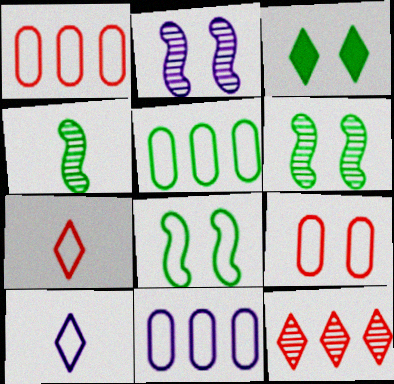[[1, 5, 11], 
[1, 8, 10], 
[2, 3, 9], 
[3, 4, 5], 
[3, 10, 12], 
[7, 8, 11]]